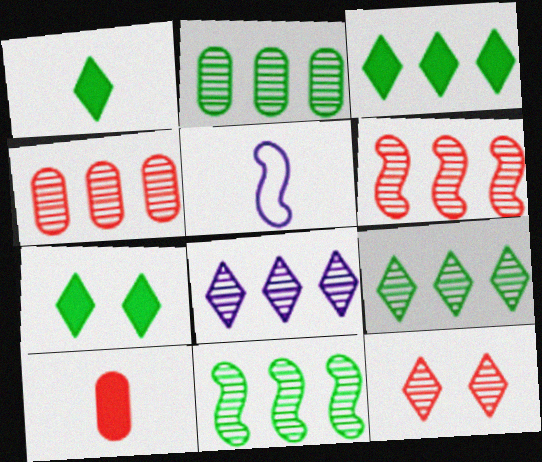[[1, 3, 7], 
[2, 6, 8], 
[2, 9, 11], 
[4, 5, 7], 
[4, 8, 11]]